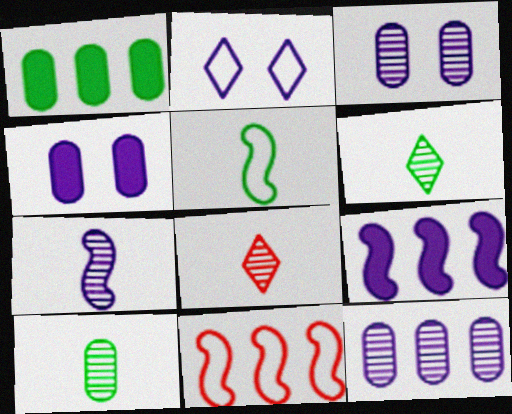[[4, 6, 11], 
[7, 8, 10]]